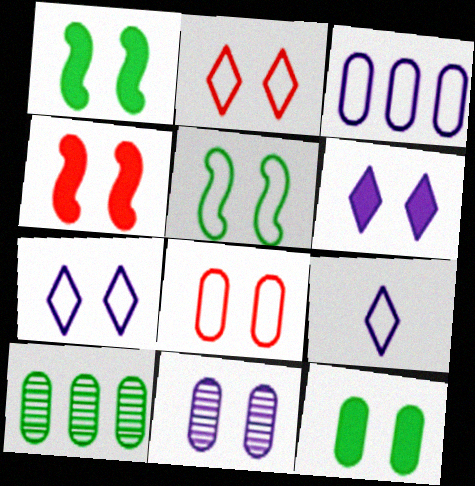[[1, 2, 11], 
[4, 6, 12], 
[4, 9, 10], 
[5, 7, 8], 
[8, 11, 12]]